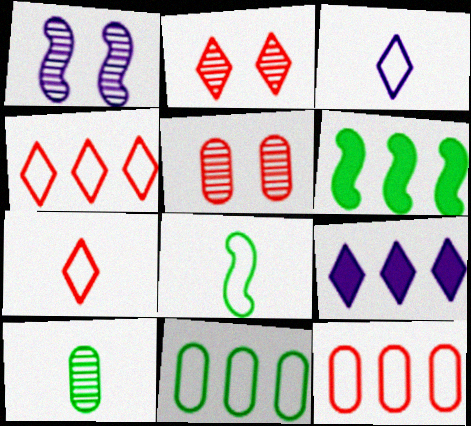[[3, 5, 6], 
[5, 8, 9]]